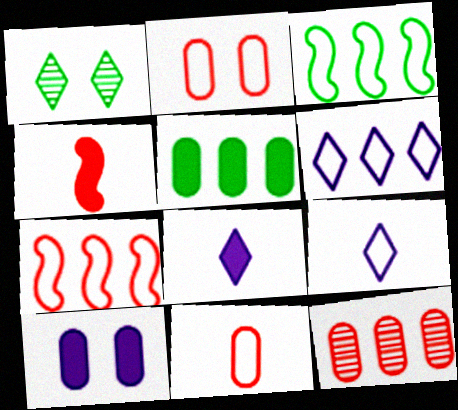[[2, 3, 9]]